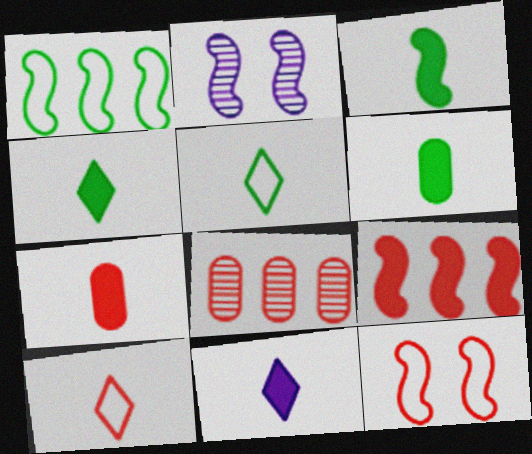[[3, 4, 6], 
[3, 7, 11]]